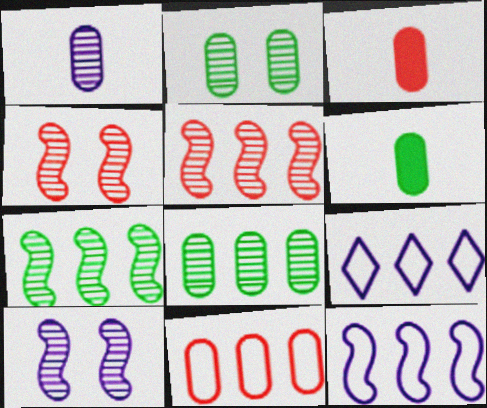[[4, 6, 9]]